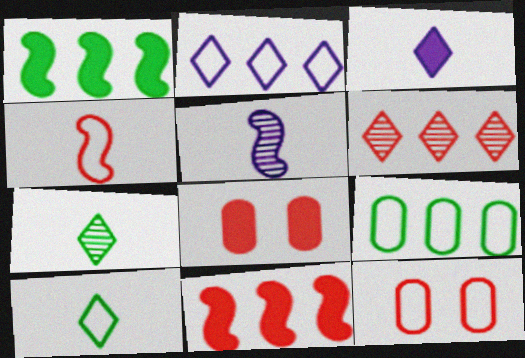[[1, 3, 8], 
[4, 6, 8]]